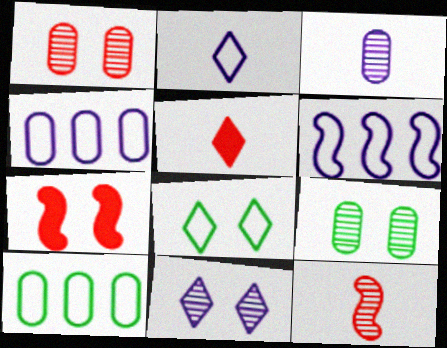[[5, 6, 9]]